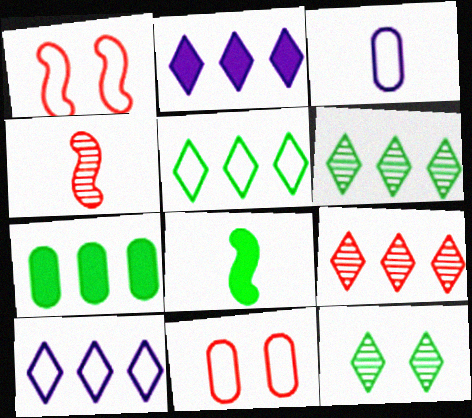[[1, 3, 5], 
[2, 5, 9]]